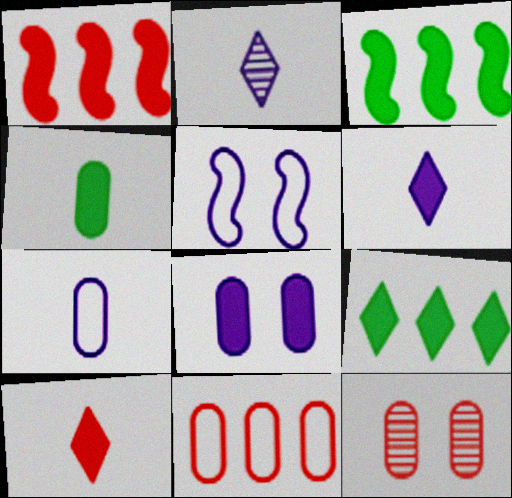[[3, 8, 10]]